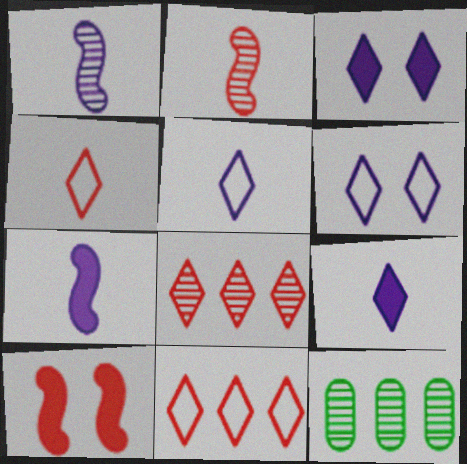[[5, 10, 12]]